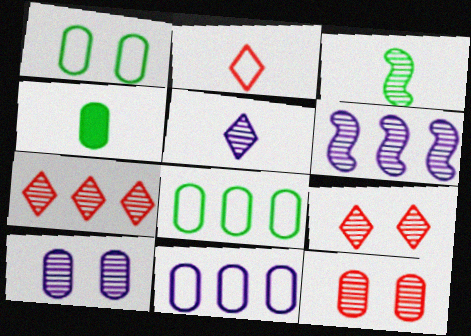[[3, 7, 10], 
[4, 11, 12], 
[5, 6, 10]]